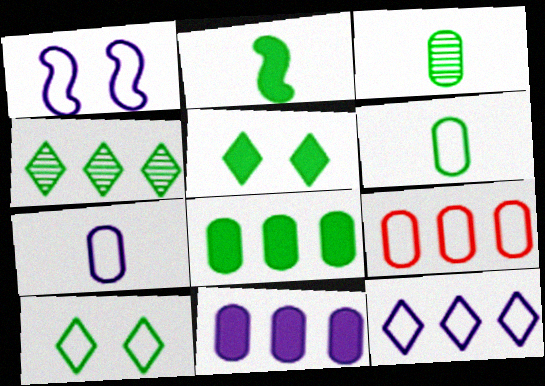[[1, 7, 12], 
[2, 5, 8]]